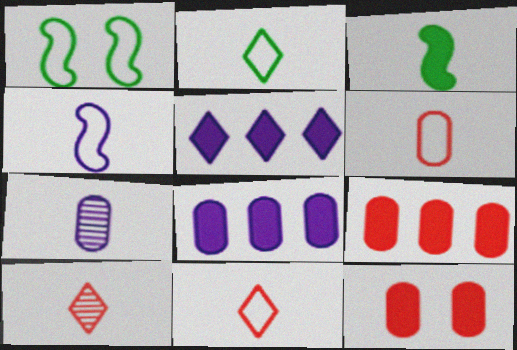[[1, 8, 10], 
[2, 4, 6], 
[3, 5, 12], 
[3, 7, 11]]